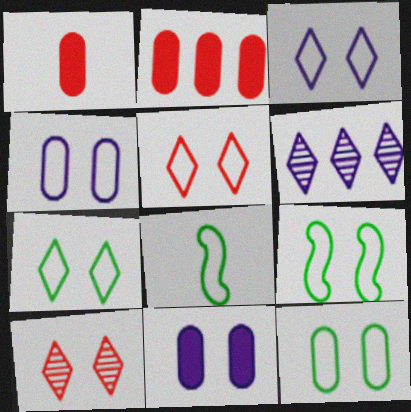[[1, 6, 9], 
[3, 5, 7], 
[4, 5, 9], 
[7, 9, 12], 
[9, 10, 11]]